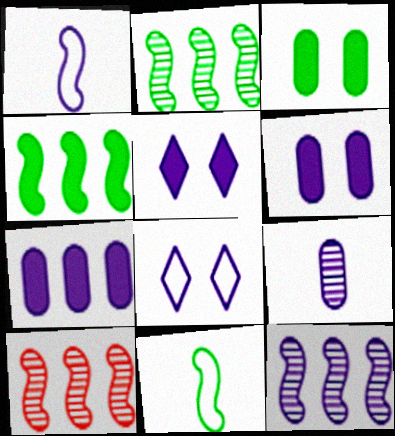[[2, 10, 12]]